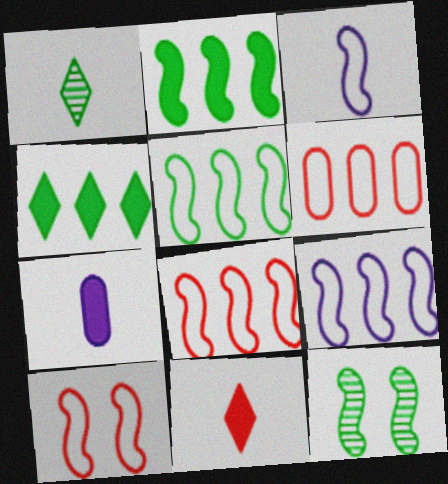[[3, 5, 10], 
[5, 8, 9]]